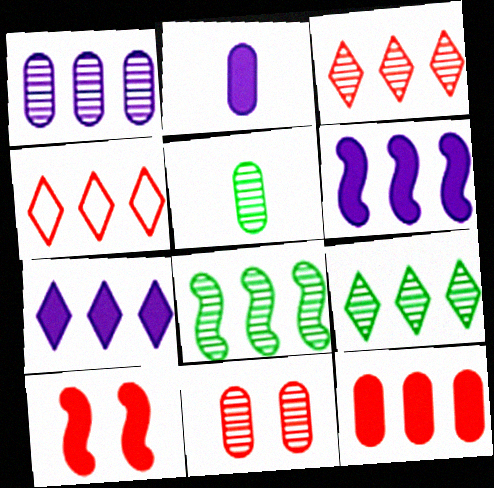[[1, 3, 8], 
[1, 5, 11], 
[4, 7, 9]]